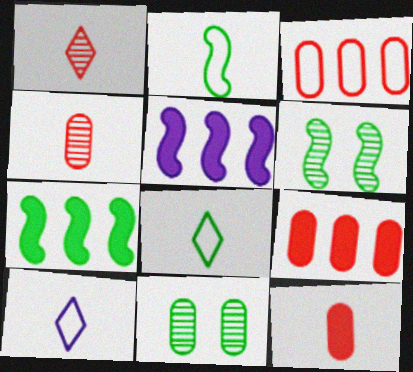[[2, 6, 7], 
[6, 9, 10], 
[7, 8, 11]]